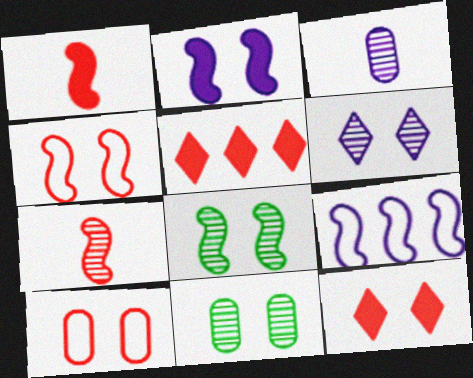[[1, 8, 9], 
[2, 4, 8], 
[5, 7, 10]]